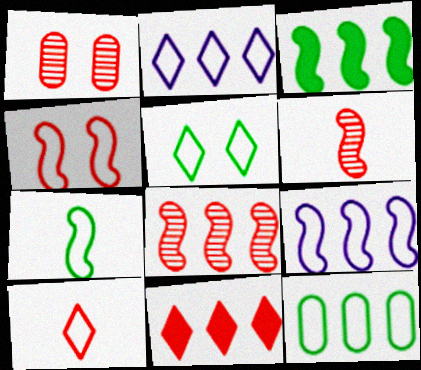[[2, 5, 10], 
[3, 8, 9], 
[4, 7, 9], 
[5, 7, 12]]